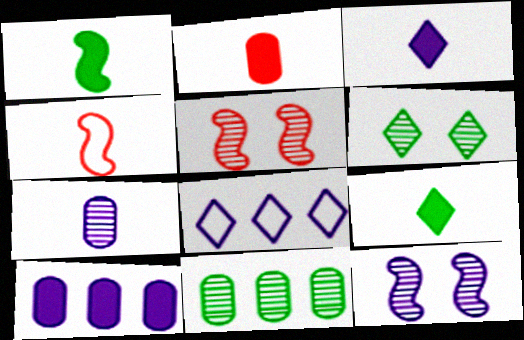[[1, 2, 3], 
[4, 6, 10], 
[4, 7, 9]]